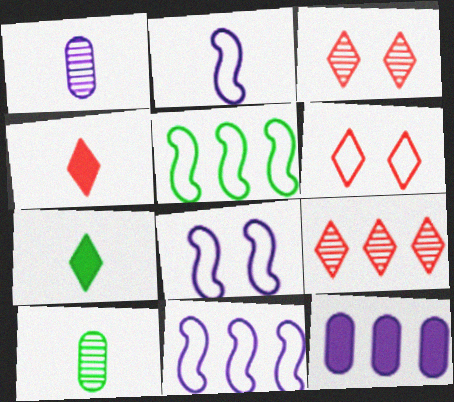[[2, 4, 10], 
[2, 8, 11], 
[4, 6, 9], 
[5, 9, 12]]